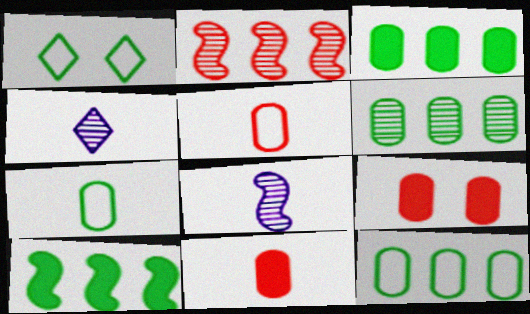[[3, 6, 12]]